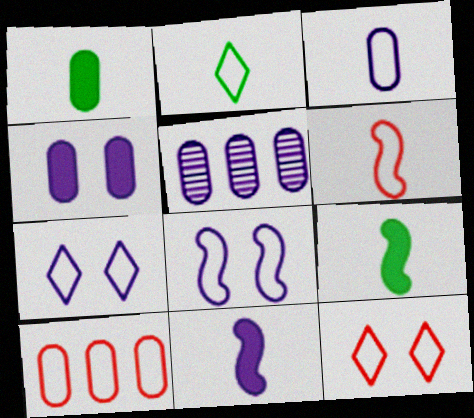[[2, 3, 6], 
[2, 8, 10], 
[3, 4, 5], 
[5, 7, 11], 
[5, 9, 12], 
[6, 10, 12]]